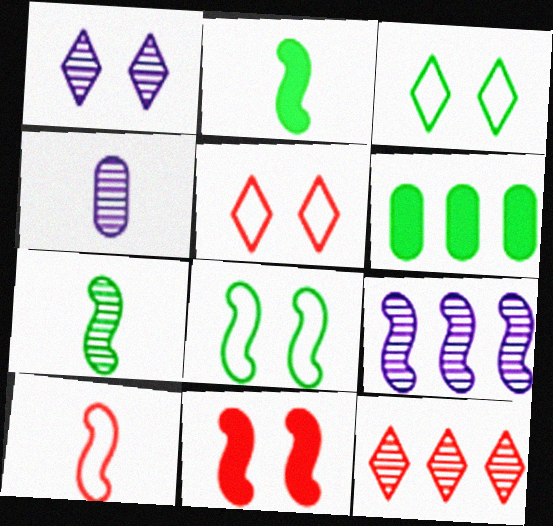[[1, 4, 9], 
[1, 6, 10], 
[3, 6, 7]]